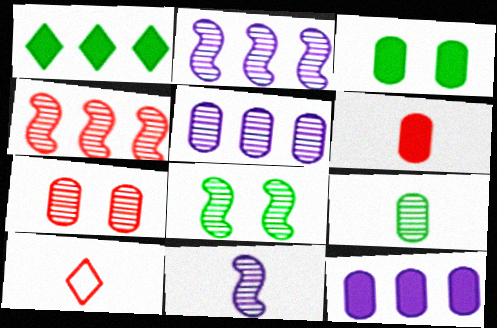[[2, 3, 10], 
[3, 6, 12], 
[4, 8, 11], 
[5, 7, 9], 
[8, 10, 12]]